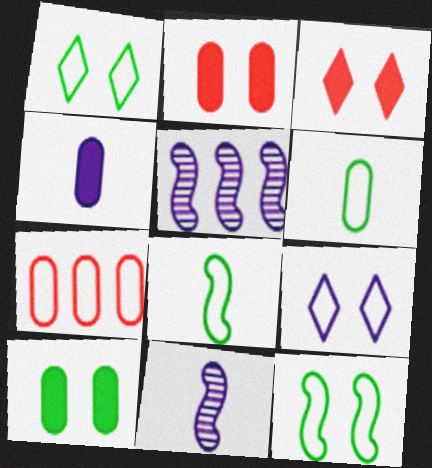[[3, 5, 6], 
[4, 5, 9], 
[7, 8, 9]]